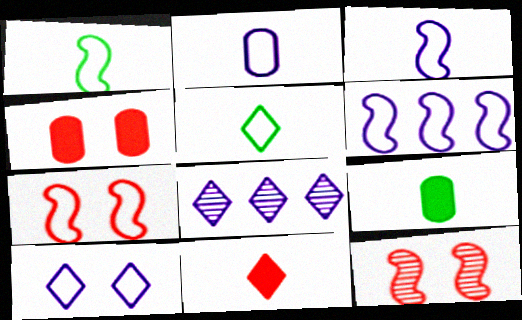[[1, 4, 8], 
[1, 6, 7], 
[2, 6, 10], 
[7, 8, 9]]